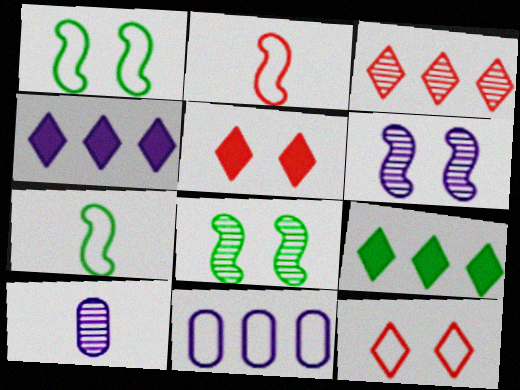[[3, 8, 10], 
[7, 11, 12]]